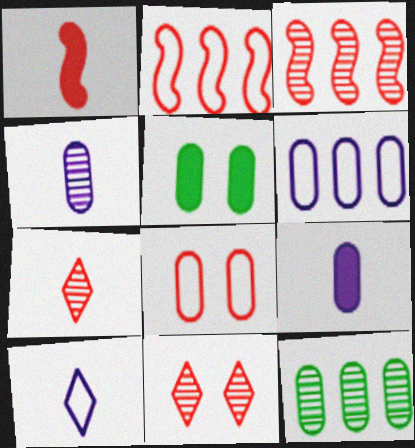[[3, 5, 10], 
[8, 9, 12]]